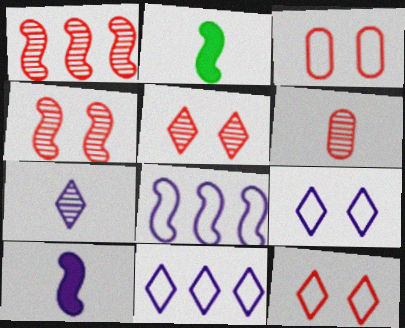[[1, 5, 6], 
[2, 4, 8]]